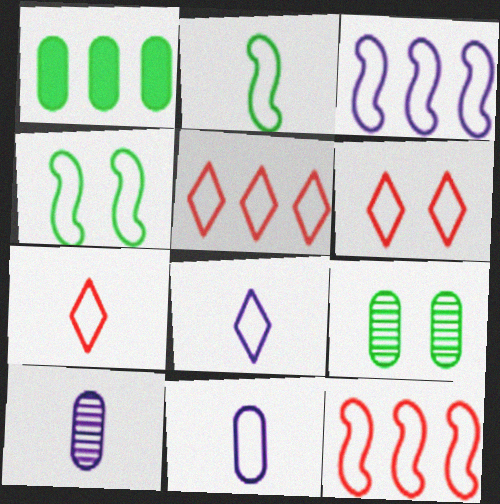[[2, 7, 11], 
[4, 5, 11], 
[5, 6, 7]]